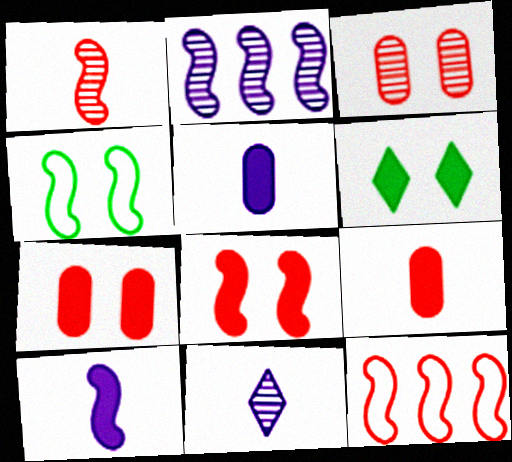[[1, 8, 12]]